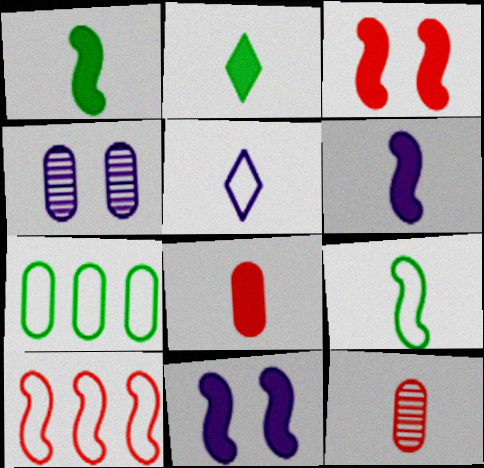[[1, 5, 12], 
[2, 4, 10], 
[2, 6, 8], 
[4, 7, 8]]